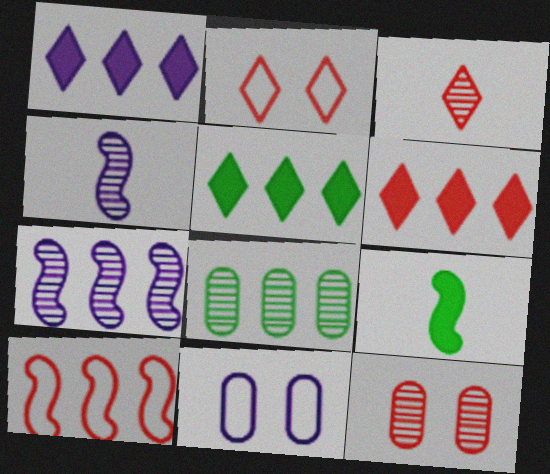[[1, 4, 11], 
[1, 5, 6], 
[1, 8, 10], 
[2, 3, 6]]